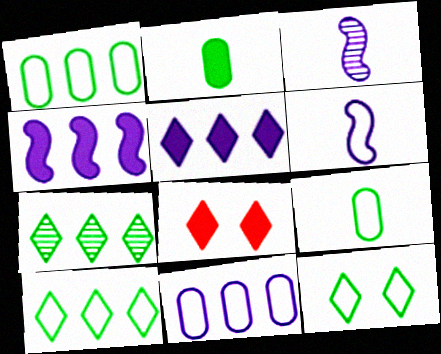[[1, 3, 8], 
[2, 4, 8]]